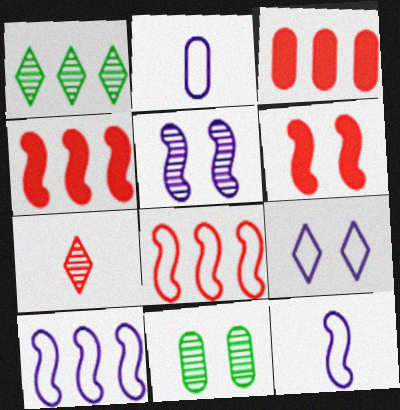[[1, 2, 6], 
[1, 3, 10], 
[2, 3, 11], 
[2, 9, 10], 
[6, 9, 11]]